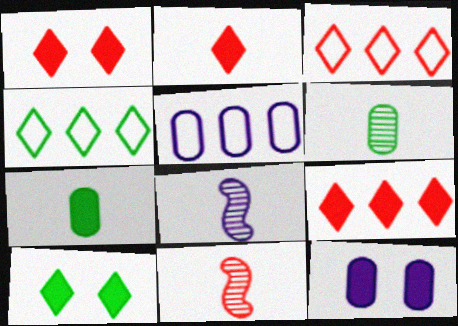[[1, 2, 9], 
[4, 11, 12], 
[5, 10, 11]]